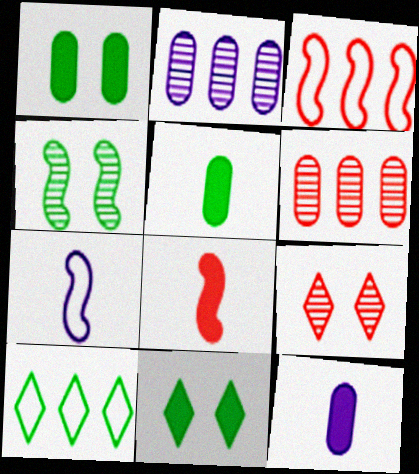[[4, 5, 10], 
[6, 7, 11]]